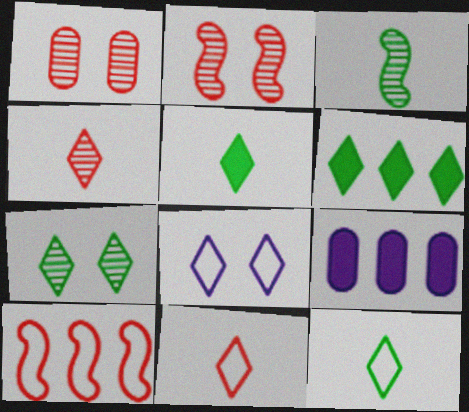[[2, 9, 12], 
[4, 6, 8], 
[6, 7, 12]]